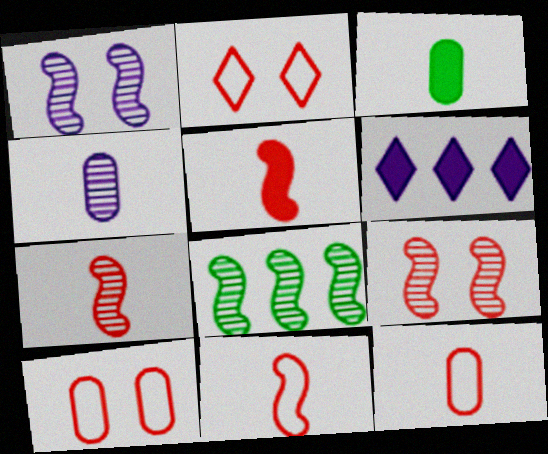[[1, 7, 8], 
[3, 4, 12], 
[5, 7, 11]]